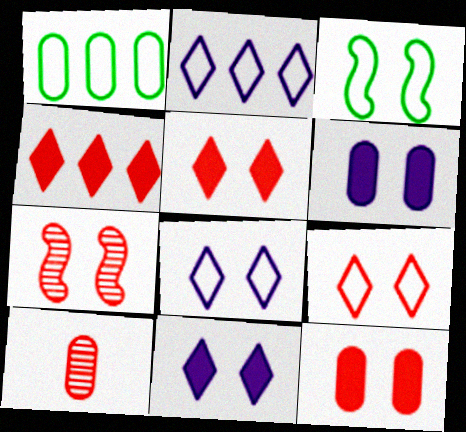[[1, 6, 10], 
[7, 9, 12]]